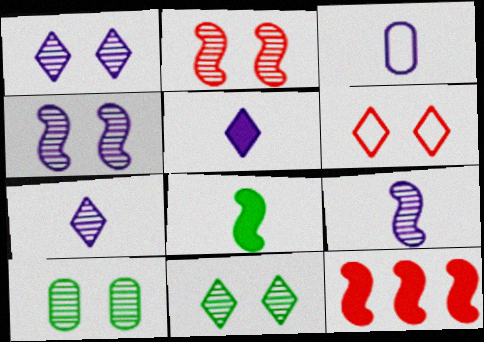[[1, 2, 10], 
[3, 5, 9], 
[3, 11, 12]]